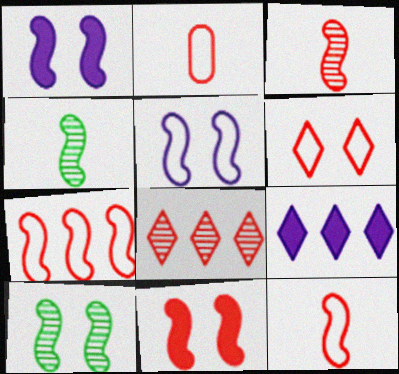[[1, 4, 7], 
[2, 6, 7], 
[2, 8, 11], 
[2, 9, 10], 
[3, 7, 11], 
[5, 10, 11]]